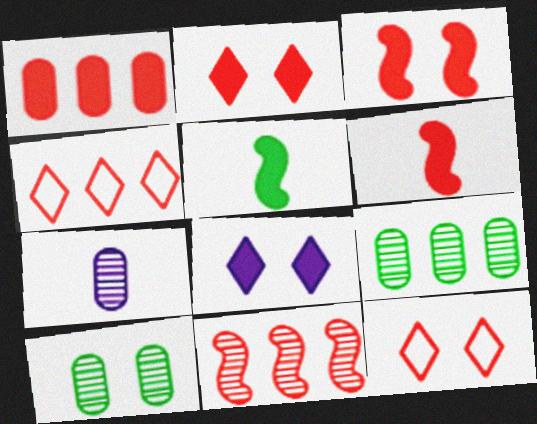[[1, 2, 6], 
[1, 4, 11], 
[1, 5, 8]]